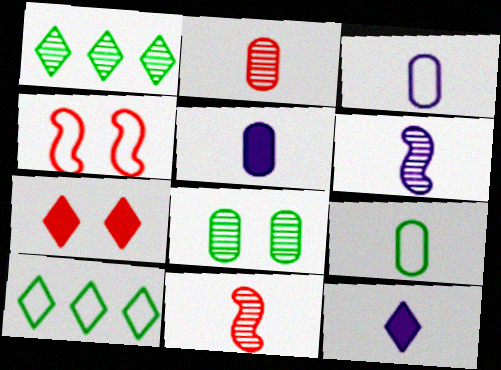[[1, 4, 5], 
[2, 5, 9], 
[3, 4, 10], 
[3, 6, 12], 
[9, 11, 12]]